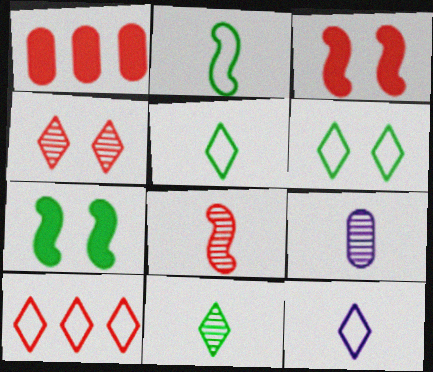[[6, 10, 12], 
[7, 9, 10], 
[8, 9, 11]]